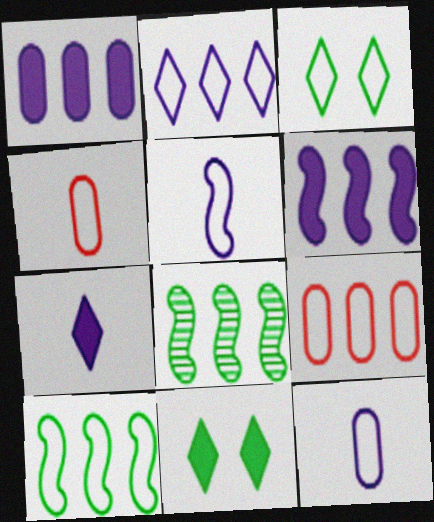[[2, 9, 10], 
[3, 5, 9]]